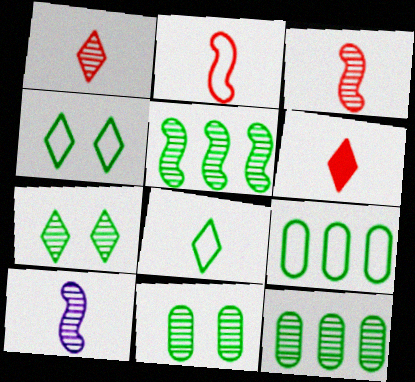[]